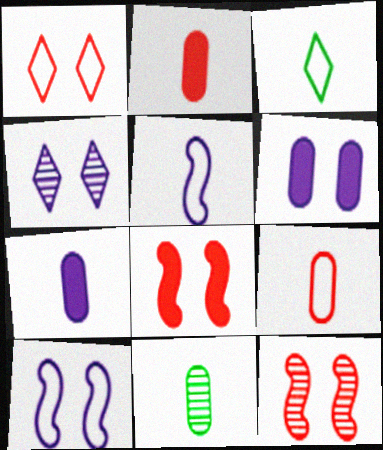[[3, 5, 9], 
[4, 6, 10], 
[7, 9, 11]]